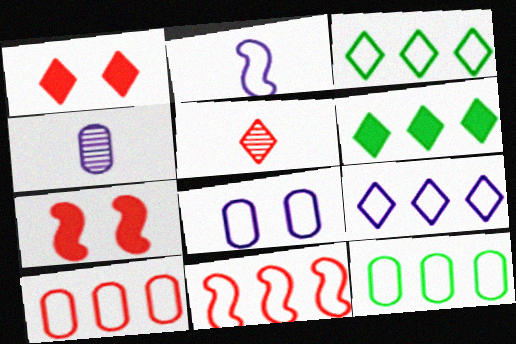[[2, 8, 9], 
[3, 4, 7], 
[5, 7, 10], 
[9, 11, 12]]